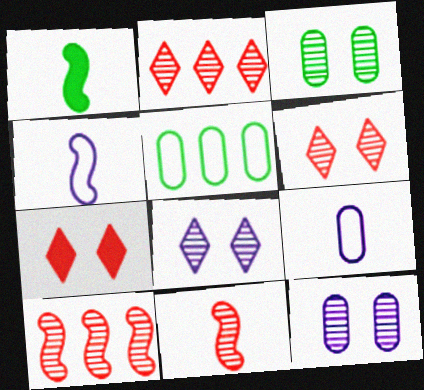[[1, 4, 11]]